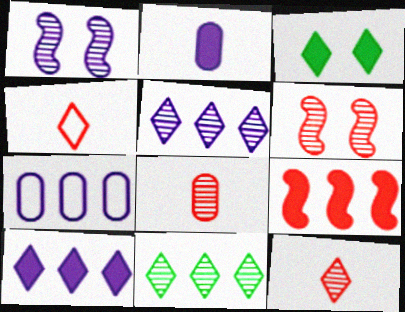[[1, 8, 11], 
[2, 3, 9], 
[3, 4, 5], 
[7, 9, 11]]